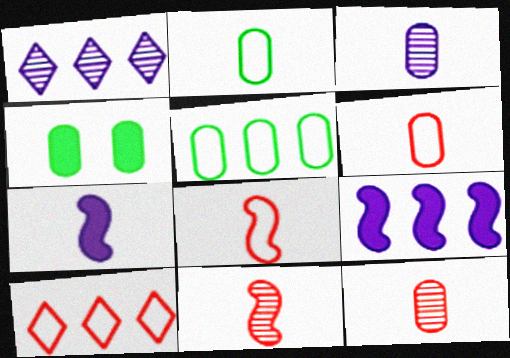[[1, 4, 8]]